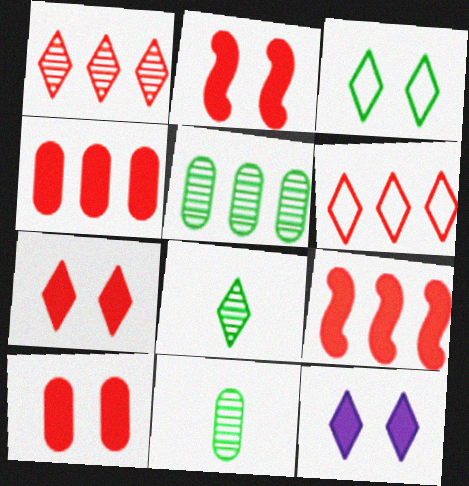[[2, 7, 10], 
[6, 8, 12]]